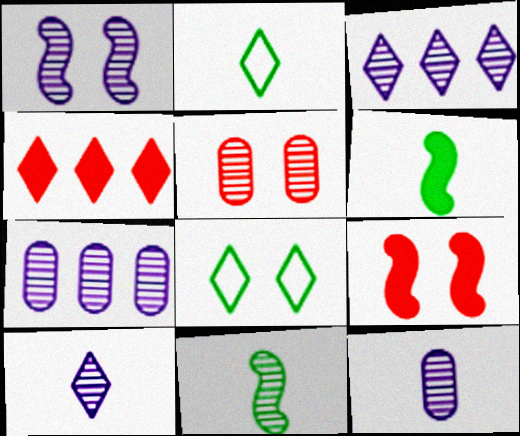[[1, 3, 12], 
[1, 7, 10], 
[2, 7, 9], 
[3, 5, 11], 
[4, 8, 10]]